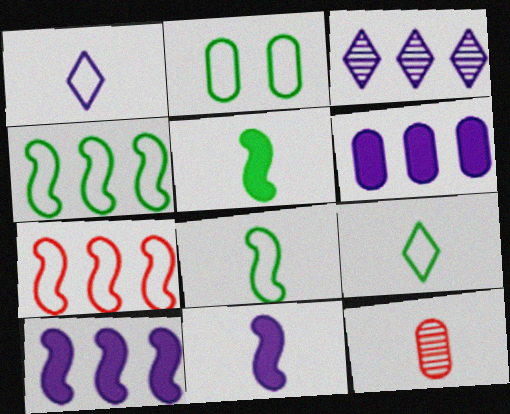[[1, 2, 7], 
[1, 5, 12], 
[2, 4, 9], 
[2, 6, 12], 
[9, 11, 12]]